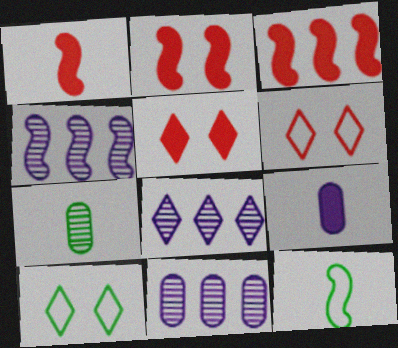[[1, 2, 3], 
[1, 10, 11], 
[2, 4, 12], 
[4, 8, 11], 
[5, 11, 12]]